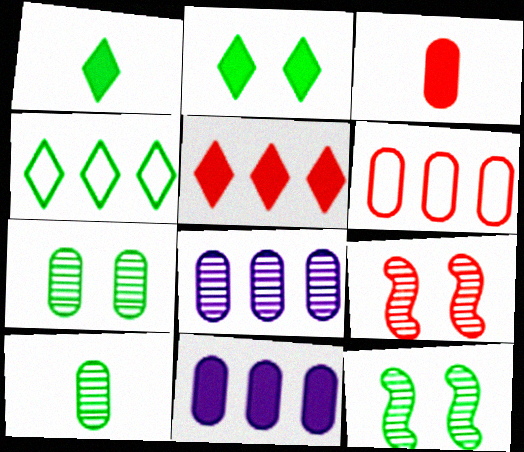[]